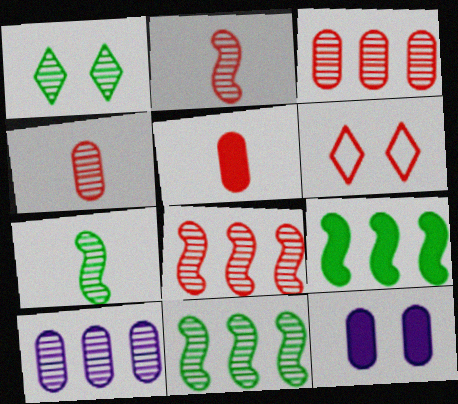[[1, 2, 10], 
[5, 6, 8]]